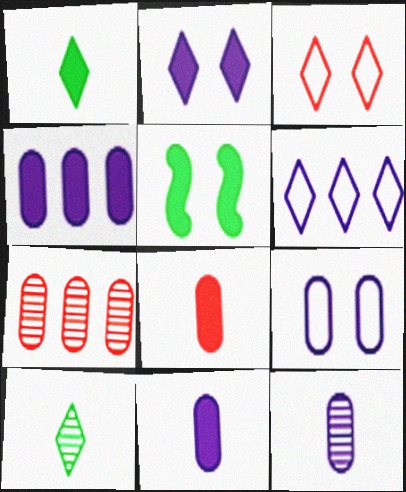[[4, 9, 12]]